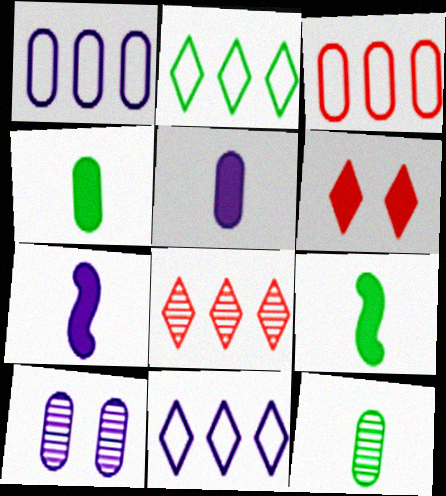[[1, 5, 10], 
[3, 4, 10], 
[7, 10, 11]]